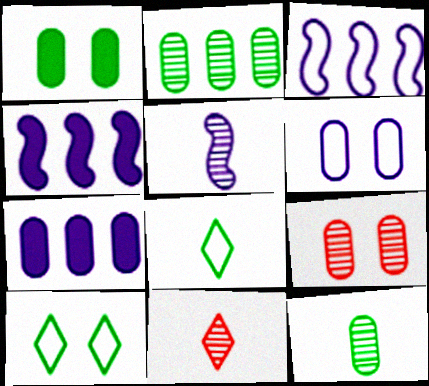[[1, 3, 11], 
[1, 6, 9], 
[4, 8, 9], 
[5, 11, 12]]